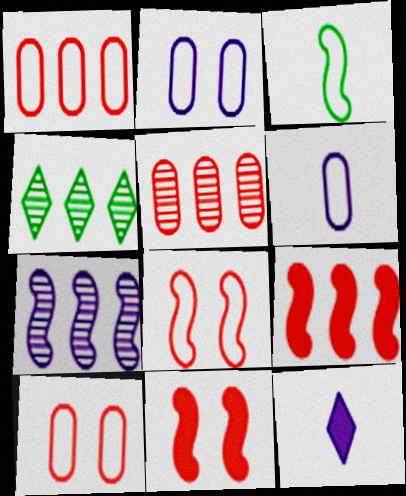[[2, 7, 12], 
[3, 7, 11], 
[4, 5, 7], 
[4, 6, 11]]